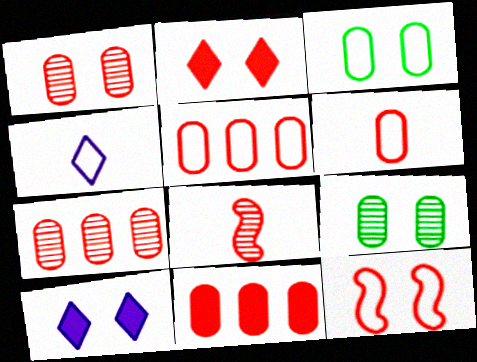[[1, 2, 12], 
[1, 6, 11], 
[2, 5, 8], 
[5, 7, 11], 
[9, 10, 12]]